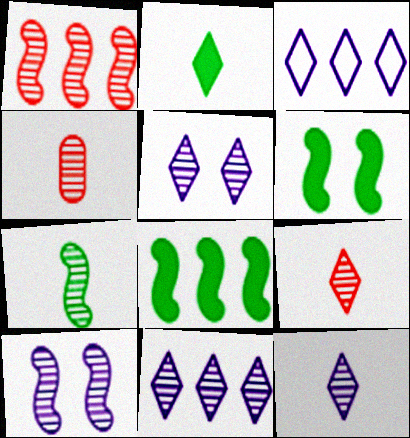[[1, 7, 10], 
[3, 4, 6], 
[4, 7, 12], 
[5, 11, 12]]